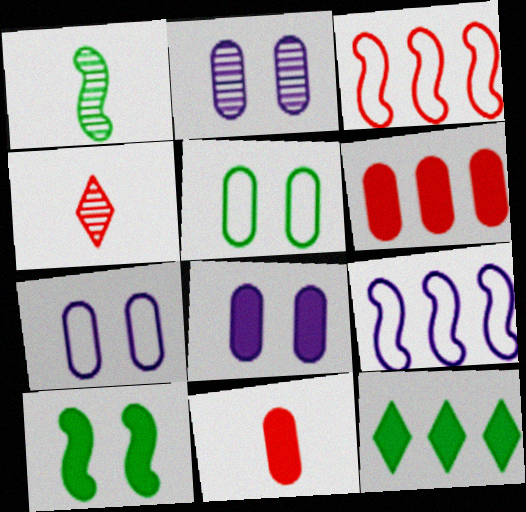[[1, 5, 12], 
[2, 7, 8]]